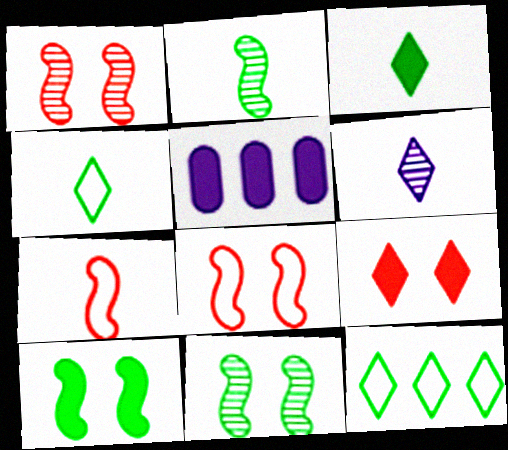[[1, 4, 5], 
[6, 9, 12]]